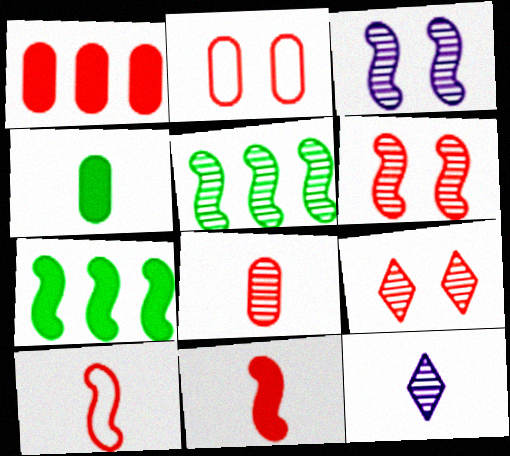[[1, 2, 8], 
[1, 9, 10], 
[2, 7, 12], 
[3, 7, 10], 
[4, 10, 12]]